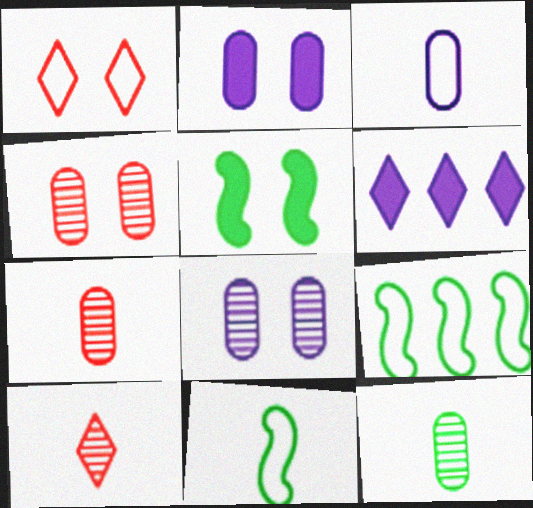[[1, 3, 9], 
[1, 5, 8], 
[2, 9, 10], 
[4, 6, 11]]